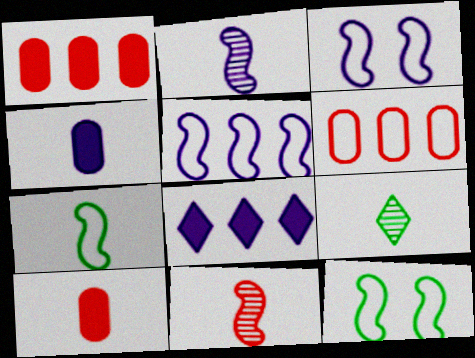[[1, 3, 9]]